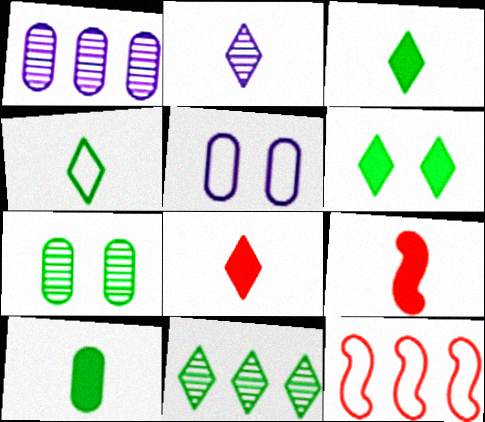[[2, 4, 8], 
[4, 5, 12], 
[4, 6, 11], 
[5, 9, 11]]